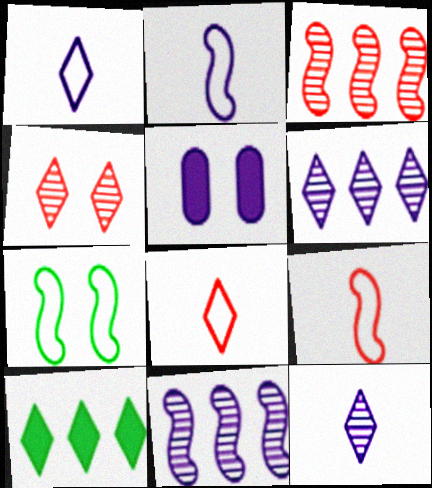[[1, 4, 10], 
[1, 5, 11], 
[2, 5, 6], 
[4, 5, 7]]